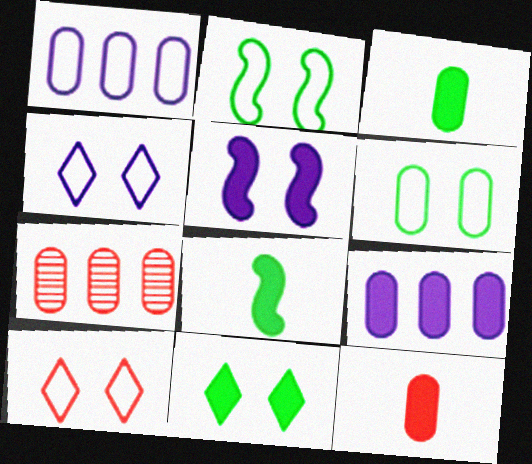[[4, 7, 8]]